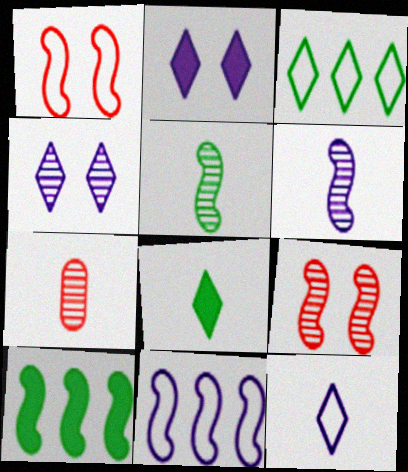[[1, 6, 10]]